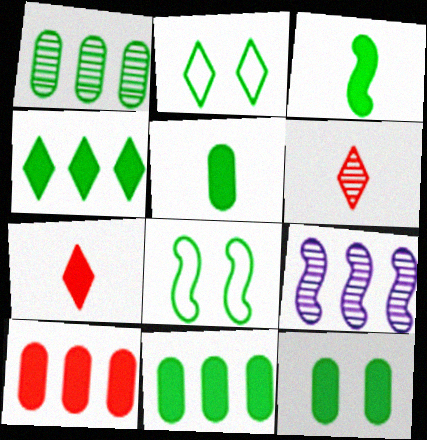[[1, 2, 3], 
[3, 4, 12], 
[5, 11, 12]]